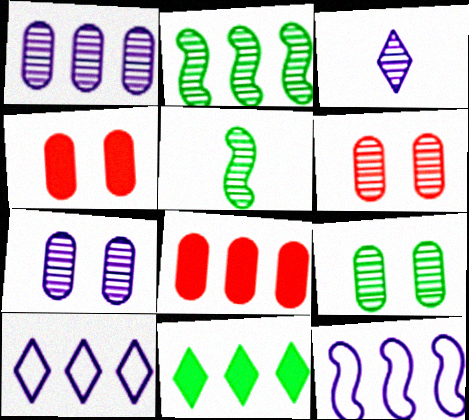[[2, 3, 6], 
[2, 8, 10], 
[4, 5, 10], 
[6, 7, 9]]